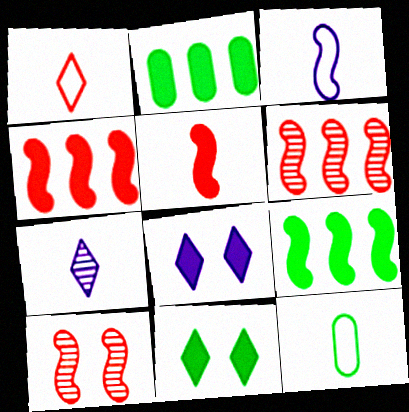[[1, 3, 12], 
[2, 5, 8], 
[3, 9, 10], 
[5, 7, 12], 
[6, 8, 12]]